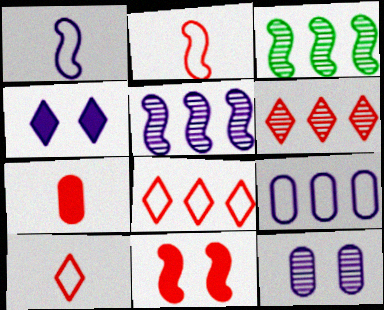[[1, 3, 11]]